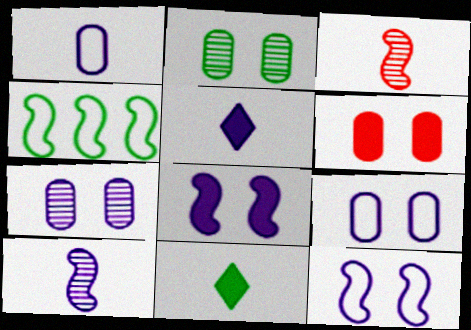[[1, 3, 11], 
[1, 5, 10], 
[2, 4, 11], 
[2, 6, 9], 
[3, 4, 8]]